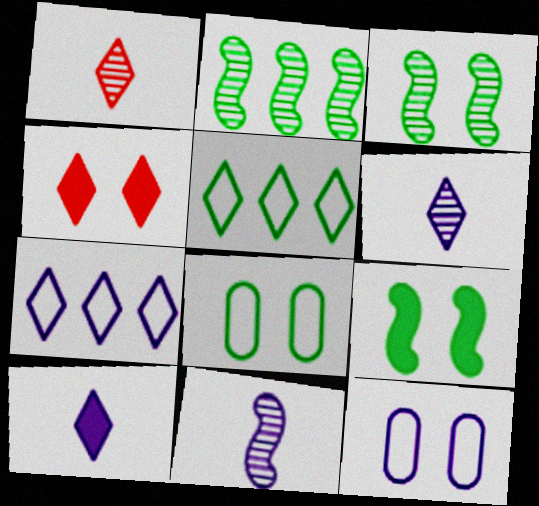[[3, 4, 12], 
[4, 5, 6]]